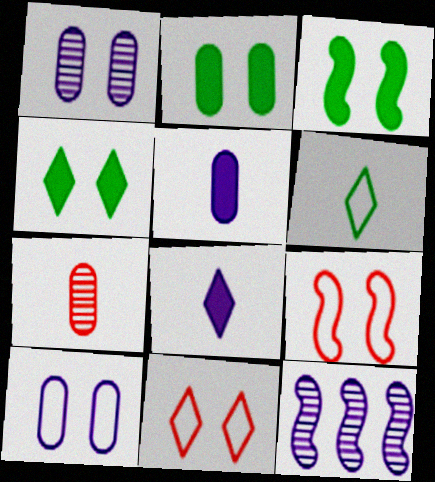[[1, 3, 11], 
[1, 4, 9], 
[2, 3, 4], 
[8, 10, 12]]